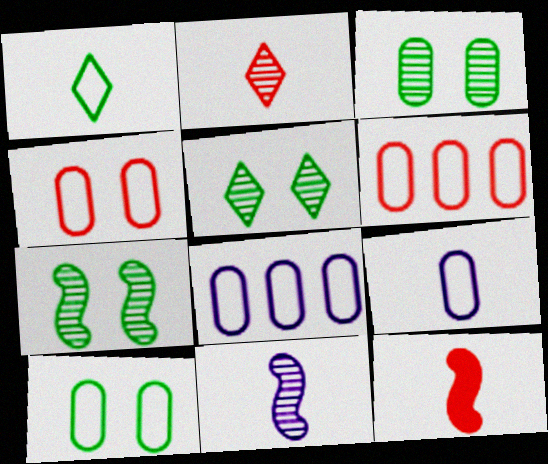[[3, 5, 7], 
[5, 8, 12], 
[6, 9, 10]]